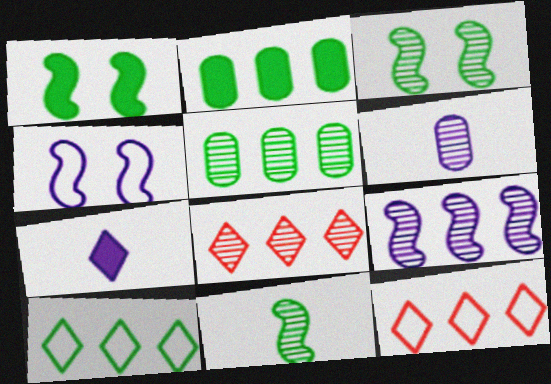[[1, 6, 12], 
[2, 9, 12], 
[3, 6, 8], 
[5, 8, 9]]